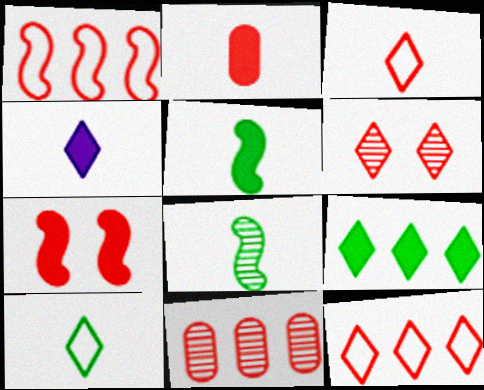[[1, 2, 6], 
[2, 4, 5], 
[3, 7, 11]]